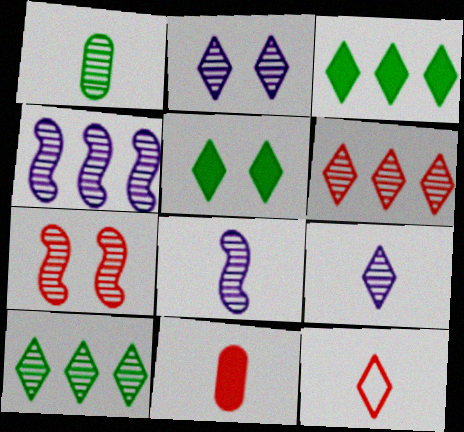[[2, 3, 12]]